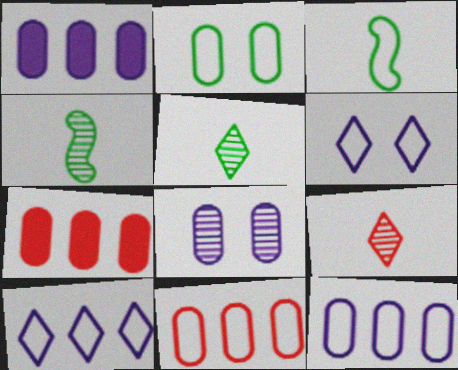[[3, 6, 11], 
[4, 6, 7]]